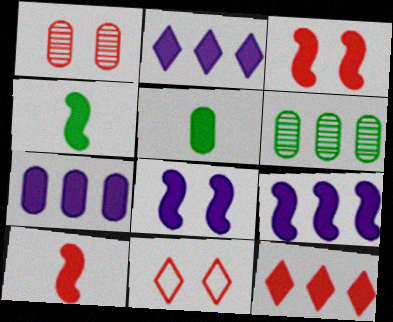[[1, 3, 11], 
[2, 3, 5], 
[2, 7, 9], 
[3, 4, 9], 
[5, 8, 12]]